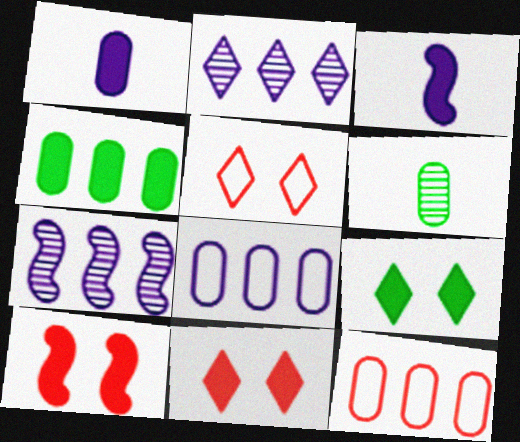[[3, 4, 11]]